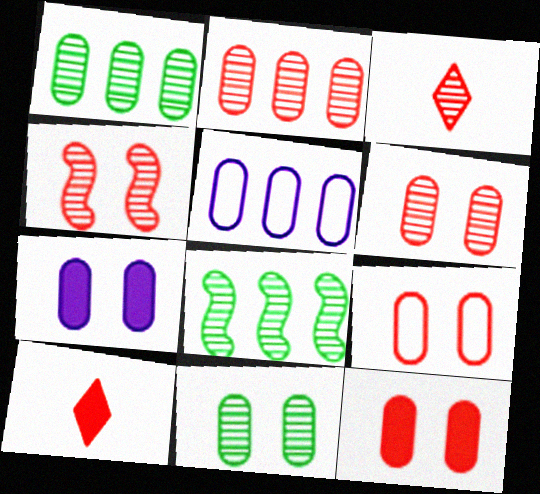[[2, 3, 4], 
[6, 9, 12], 
[7, 9, 11]]